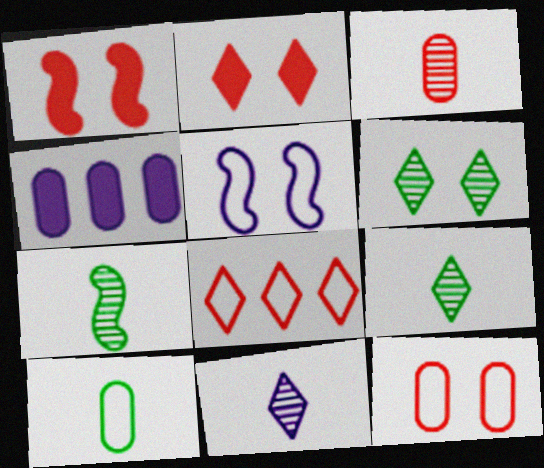[[1, 3, 8], 
[3, 7, 11], 
[4, 5, 11], 
[5, 8, 10]]